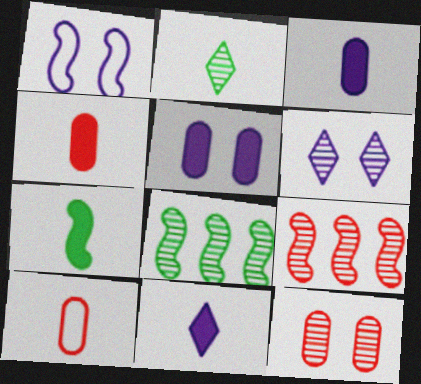[[1, 5, 6], 
[1, 7, 9], 
[4, 7, 11]]